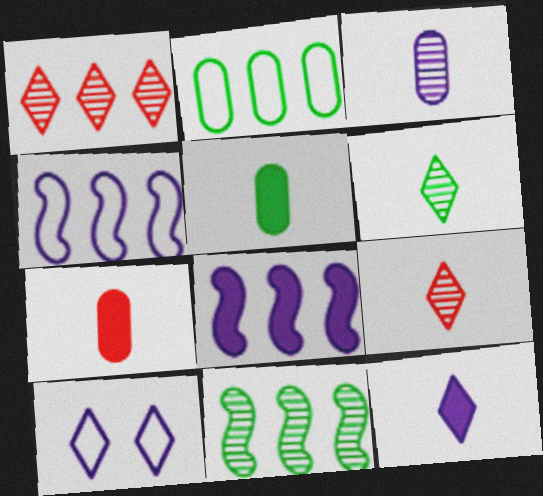[[1, 2, 8], 
[3, 8, 10], 
[7, 10, 11]]